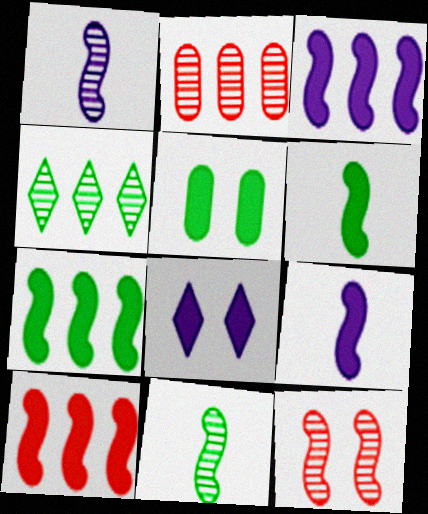[[3, 7, 10]]